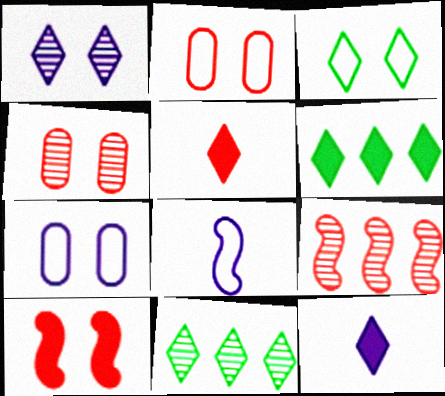[[2, 5, 9], 
[4, 6, 8]]